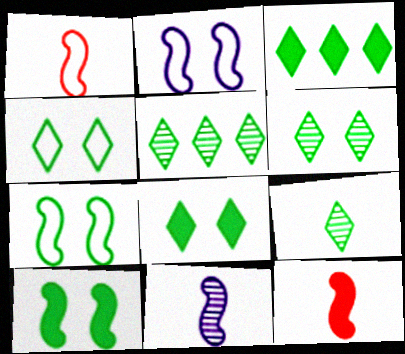[[3, 4, 9], 
[4, 6, 8], 
[5, 6, 9]]